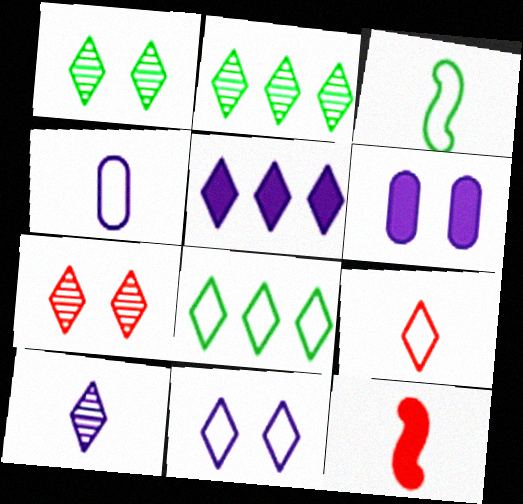[[1, 5, 9], 
[2, 7, 10], 
[3, 4, 9], 
[5, 10, 11], 
[8, 9, 11]]